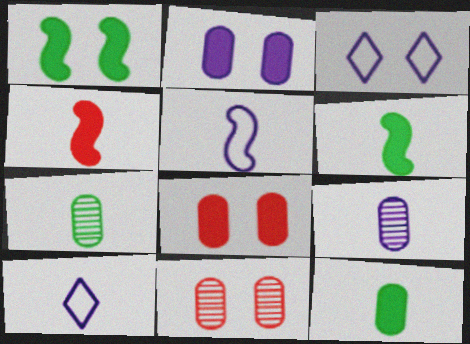[[1, 3, 11], 
[4, 7, 10]]